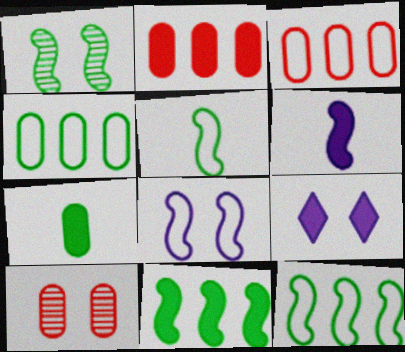[[1, 5, 11]]